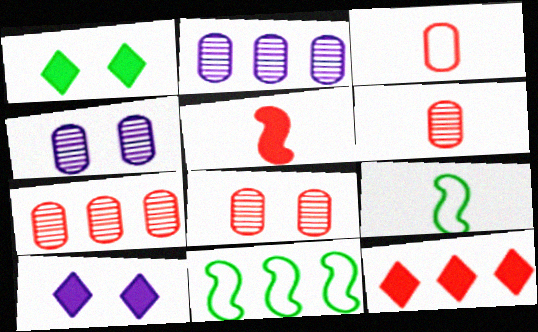[[2, 11, 12], 
[4, 9, 12], 
[6, 7, 8], 
[6, 10, 11], 
[7, 9, 10]]